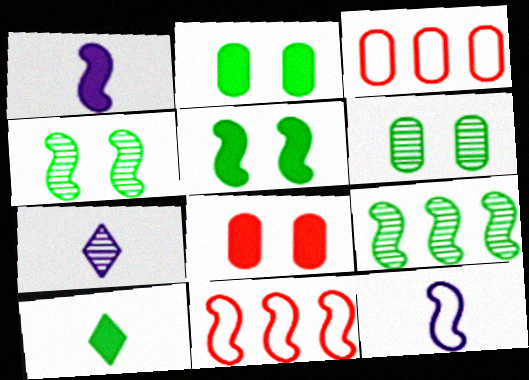[[1, 4, 11], 
[2, 7, 11], 
[3, 5, 7]]